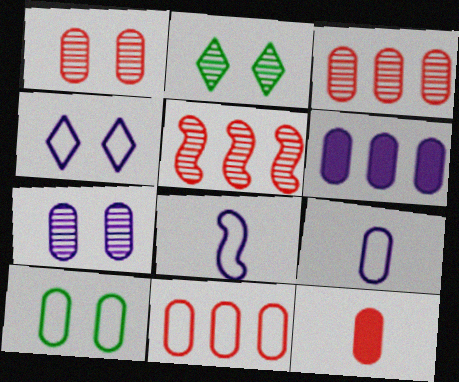[[1, 11, 12], 
[6, 7, 9], 
[9, 10, 11]]